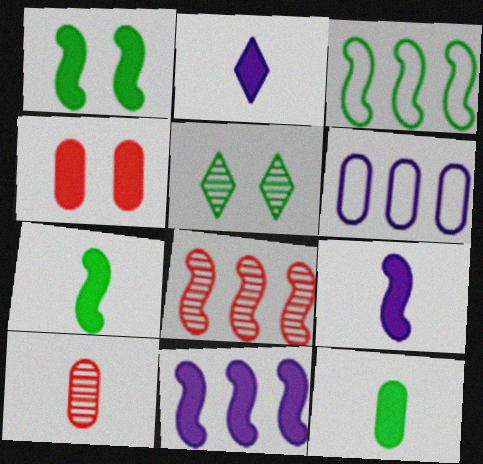[[3, 5, 12], 
[3, 8, 11]]